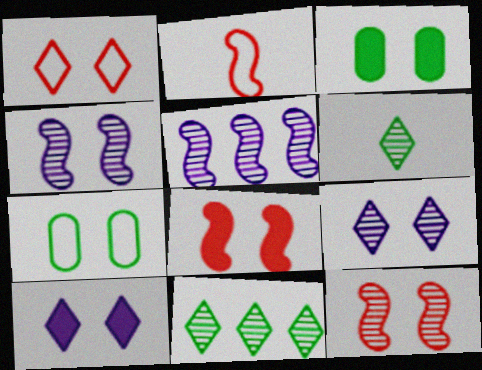[[1, 3, 4], 
[3, 8, 10], 
[7, 8, 9], 
[7, 10, 12]]